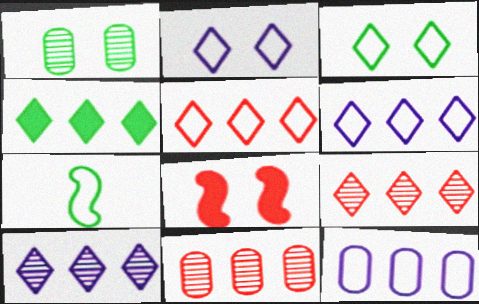[[1, 2, 8], 
[1, 4, 7], 
[4, 5, 10], 
[4, 6, 9]]